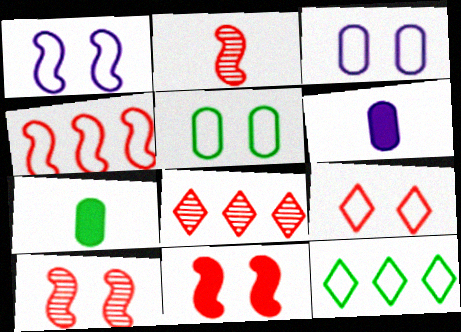[[1, 5, 9], 
[1, 7, 8], 
[2, 4, 11], 
[6, 10, 12]]